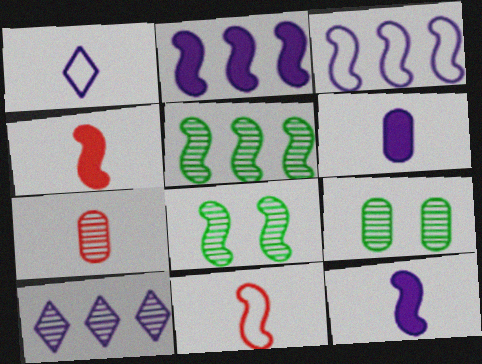[[2, 8, 11], 
[3, 4, 8], 
[7, 8, 10]]